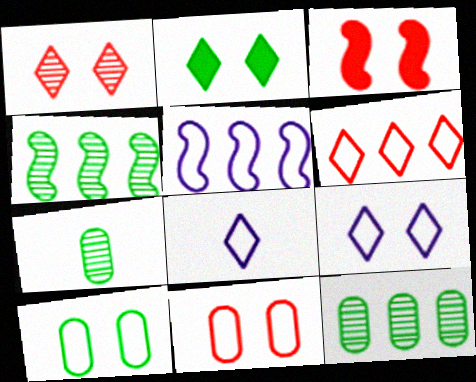[[1, 2, 9], 
[1, 3, 11], 
[3, 8, 12]]